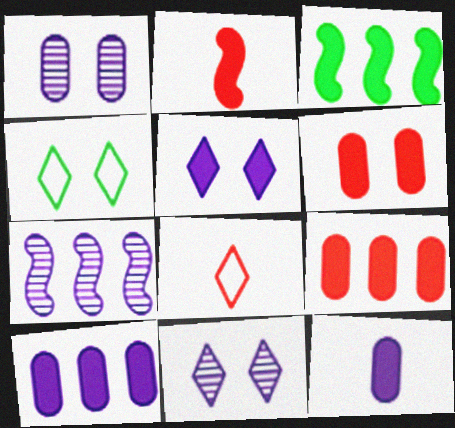[[1, 3, 8]]